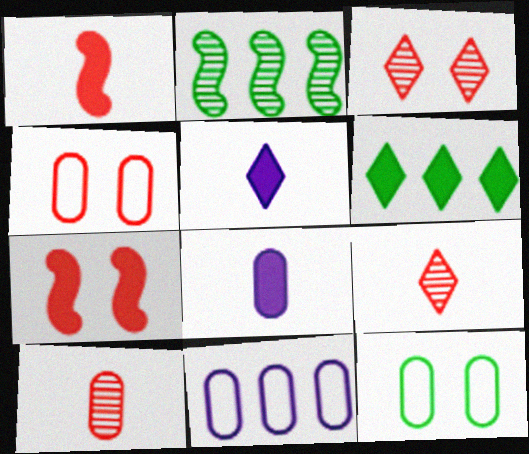[[2, 4, 5], 
[3, 4, 7], 
[6, 7, 8]]